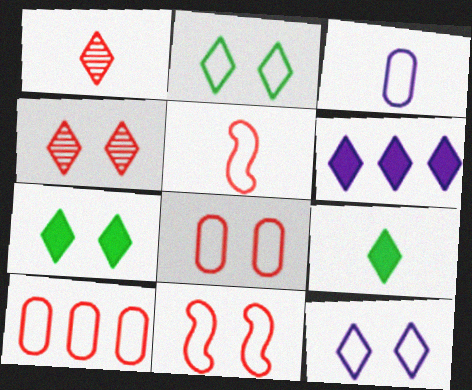[[1, 2, 6], 
[4, 7, 12]]